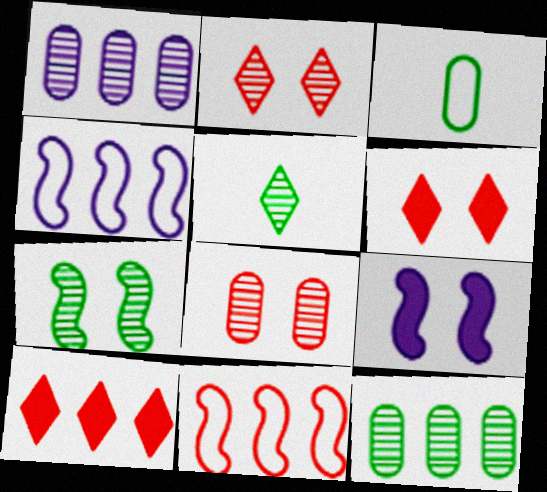[[4, 10, 12], 
[5, 7, 12]]